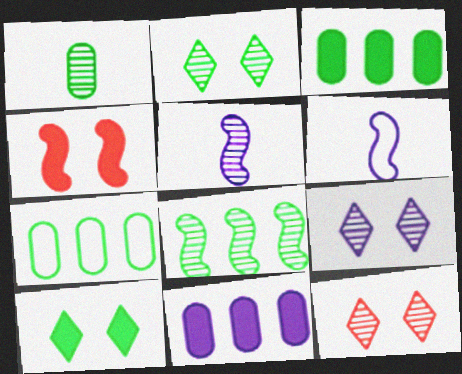[[1, 2, 8], 
[2, 9, 12], 
[3, 6, 12], 
[4, 6, 8], 
[6, 9, 11]]